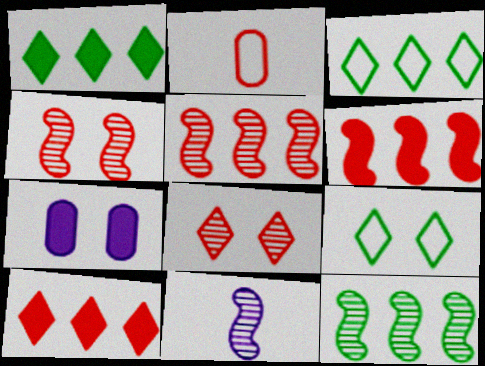[[2, 4, 10], 
[2, 6, 8], 
[4, 7, 9], 
[4, 11, 12]]